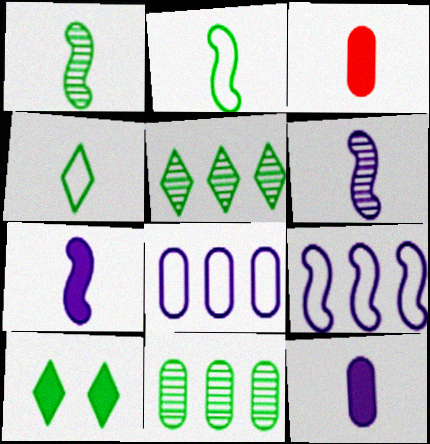[[2, 10, 11], 
[3, 4, 6], 
[4, 5, 10]]